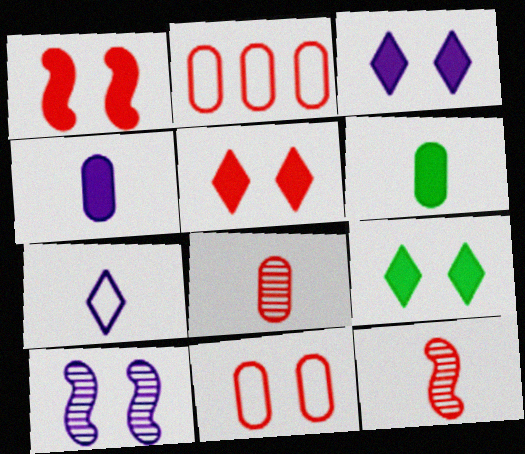[[2, 5, 12], 
[3, 5, 9], 
[6, 7, 12], 
[9, 10, 11]]